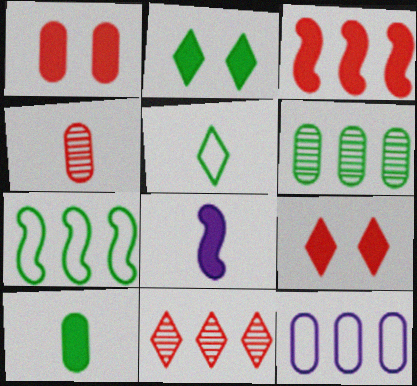[[4, 5, 8]]